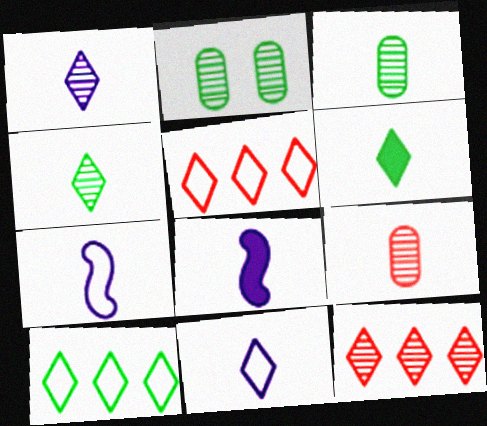[[2, 5, 8], 
[6, 7, 9]]